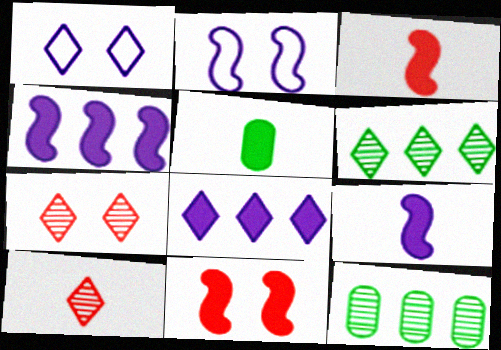[[1, 3, 12], 
[5, 8, 11]]